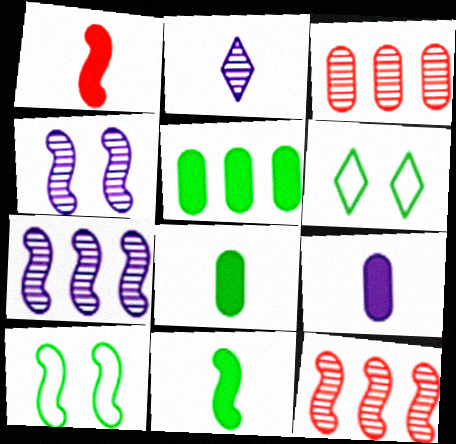[[1, 7, 10], 
[6, 9, 12]]